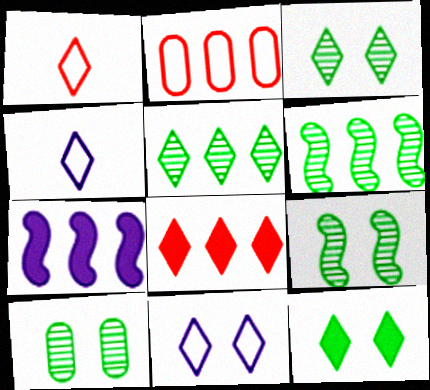[[1, 7, 10], 
[2, 5, 7], 
[3, 4, 8], 
[3, 9, 10]]